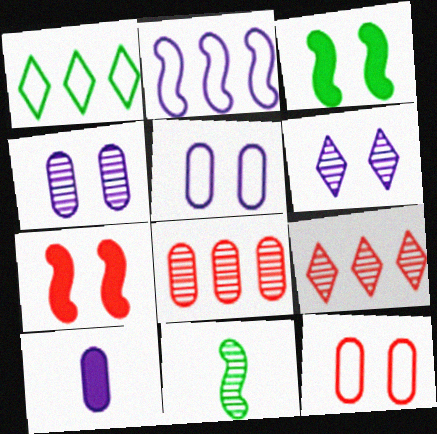[[2, 6, 10], 
[2, 7, 11], 
[3, 6, 12], 
[4, 9, 11], 
[6, 8, 11]]